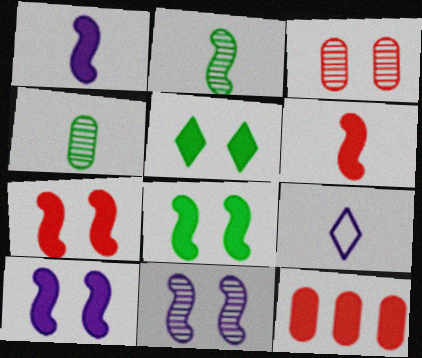[[1, 5, 12], 
[4, 6, 9], 
[7, 8, 10]]